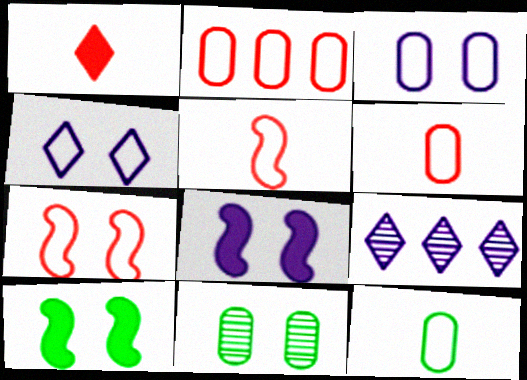[[2, 3, 12], 
[6, 9, 10]]